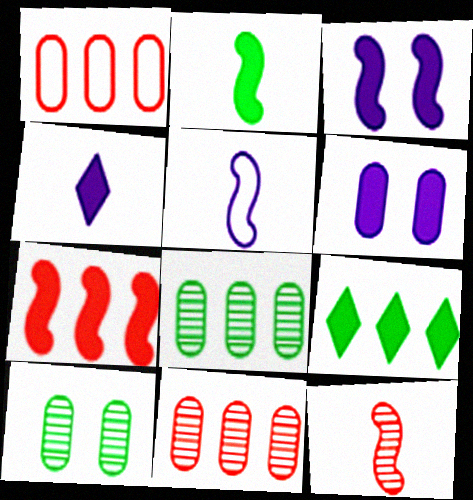[[2, 3, 7], 
[2, 5, 12]]